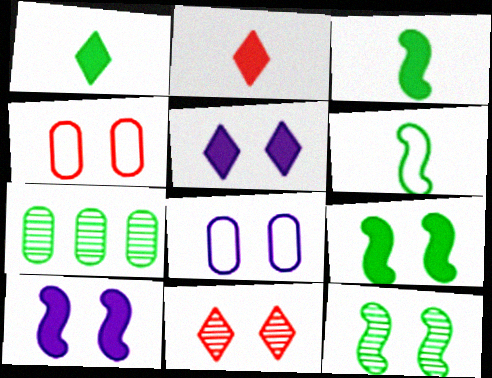[[4, 5, 12], 
[8, 9, 11]]